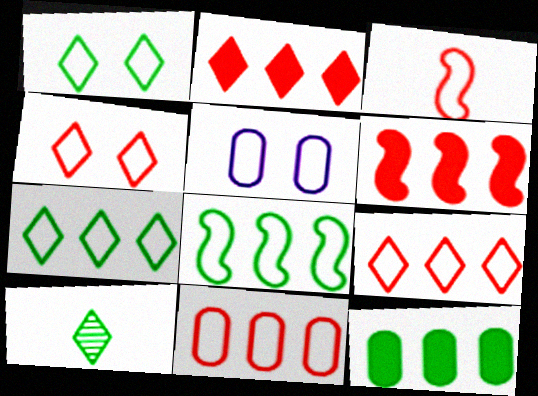[[3, 4, 11], 
[3, 5, 7], 
[5, 6, 10]]